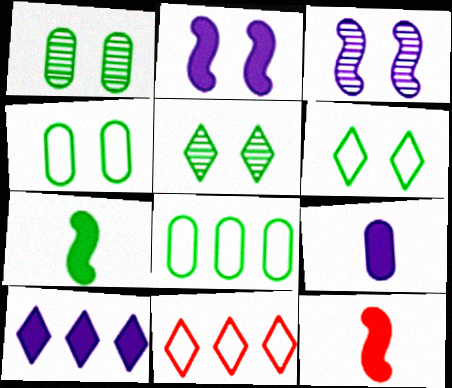[[2, 9, 10], 
[5, 7, 8]]